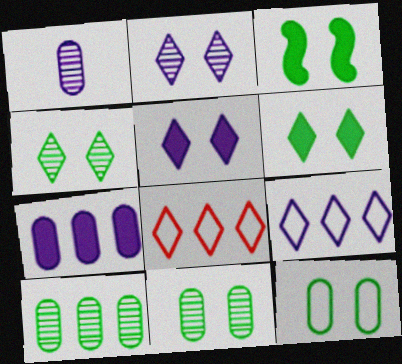[[1, 3, 8], 
[3, 4, 12]]